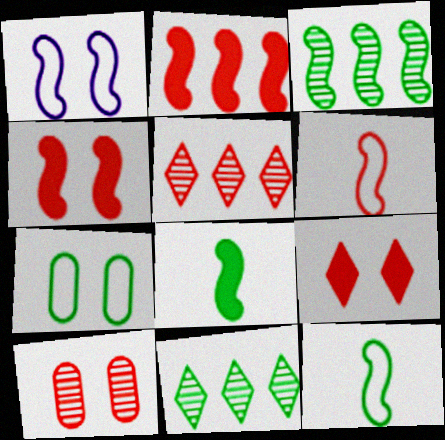[[7, 8, 11]]